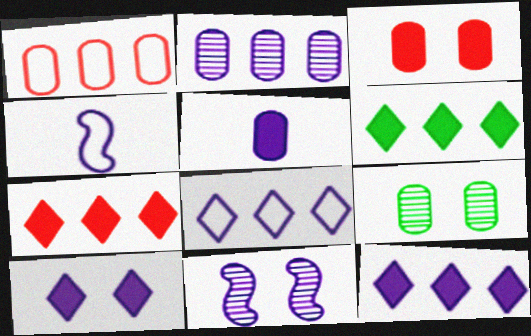[[1, 5, 9], 
[2, 4, 10], 
[4, 7, 9], 
[5, 8, 11], 
[6, 7, 12]]